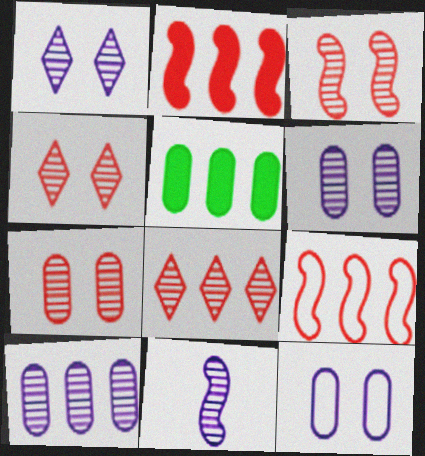[[1, 10, 11], 
[3, 4, 7]]